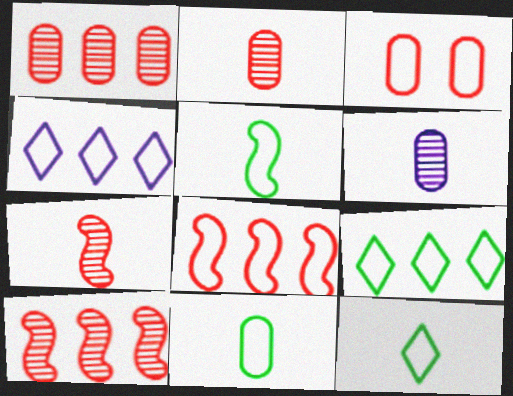[[3, 4, 5], 
[5, 11, 12]]